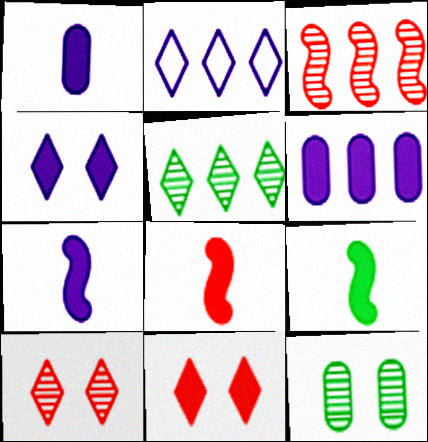[[2, 8, 12], 
[4, 6, 7], 
[6, 9, 11], 
[7, 8, 9]]